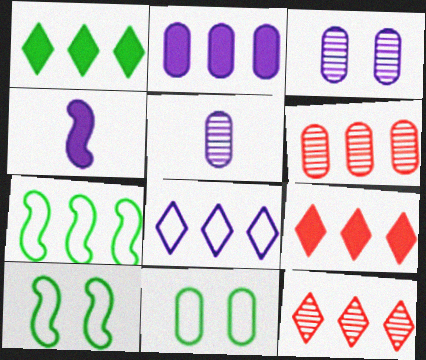[[1, 8, 12], 
[2, 7, 12], 
[3, 4, 8], 
[4, 11, 12], 
[5, 9, 10]]